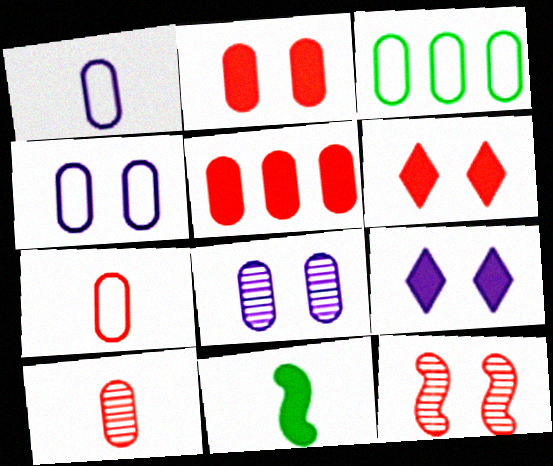[[3, 4, 7], 
[5, 9, 11]]